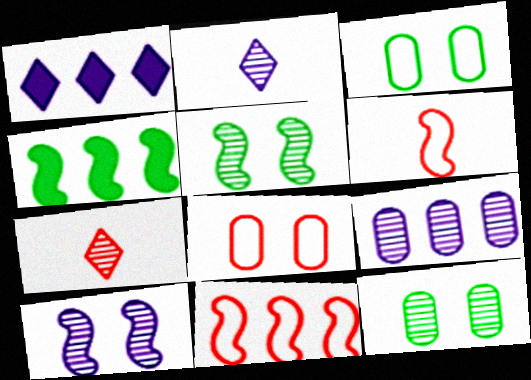[[1, 6, 12], 
[2, 4, 8], 
[2, 9, 10], 
[4, 6, 10], 
[5, 7, 9]]